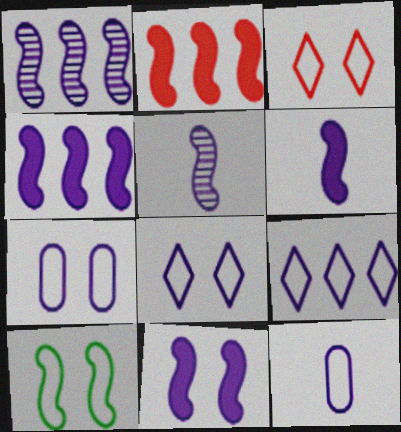[[2, 5, 10], 
[3, 7, 10], 
[4, 6, 11]]